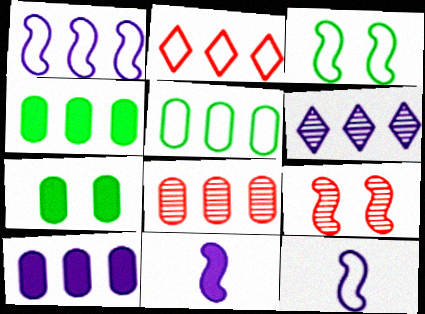[[1, 2, 5], 
[1, 6, 10], 
[5, 8, 10]]